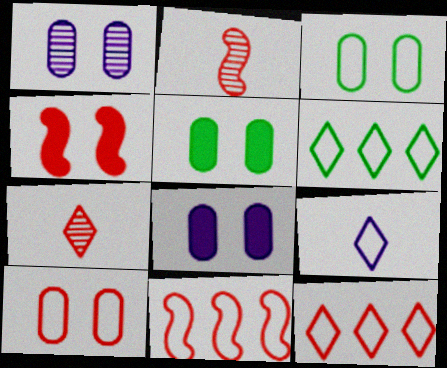[[1, 5, 10], 
[2, 4, 11], 
[2, 6, 8], 
[3, 9, 11]]